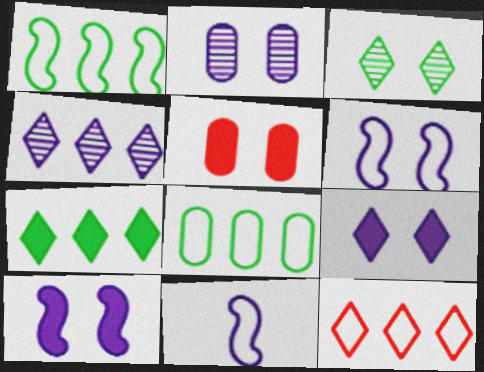[[2, 6, 9], 
[3, 5, 6], 
[4, 7, 12]]